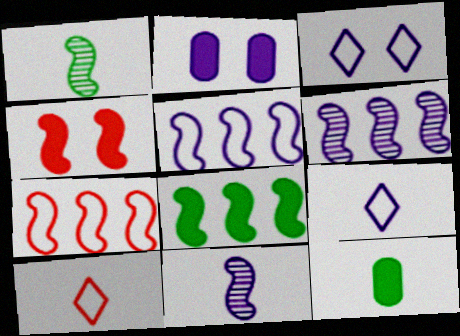[[1, 4, 5], 
[2, 6, 9], 
[6, 7, 8], 
[10, 11, 12]]